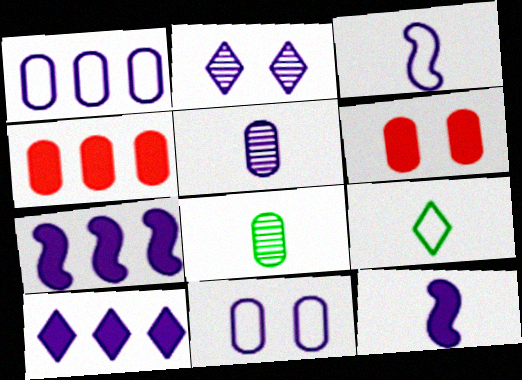[[1, 2, 12], 
[1, 6, 8], 
[4, 8, 11]]